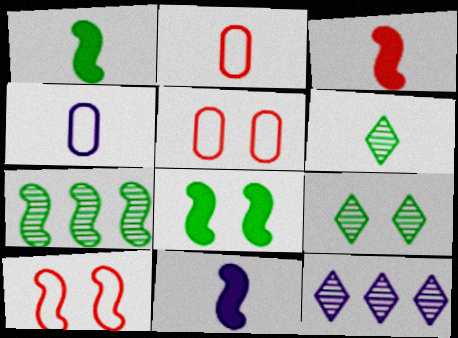[[1, 3, 11], 
[1, 5, 12], 
[2, 6, 11], 
[2, 8, 12], 
[3, 4, 6], 
[7, 10, 11]]